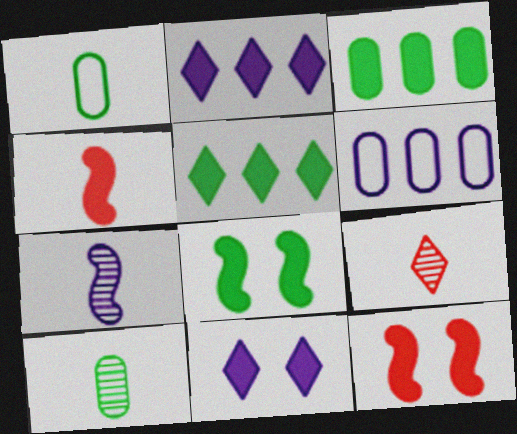[[3, 4, 11], 
[6, 7, 11], 
[6, 8, 9], 
[7, 9, 10]]